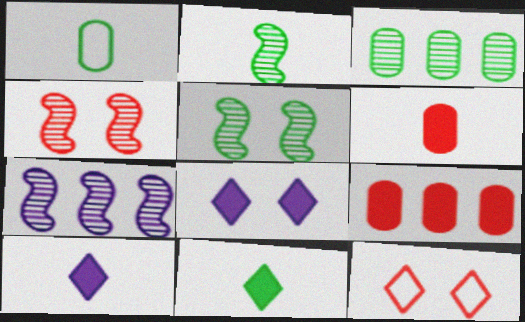[[1, 2, 11], 
[2, 4, 7]]